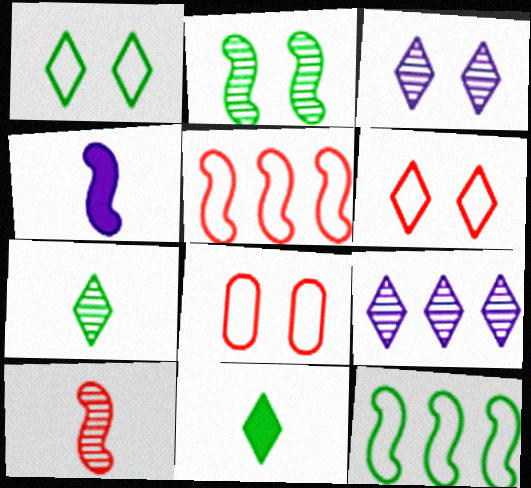[[2, 4, 5], 
[6, 9, 11]]